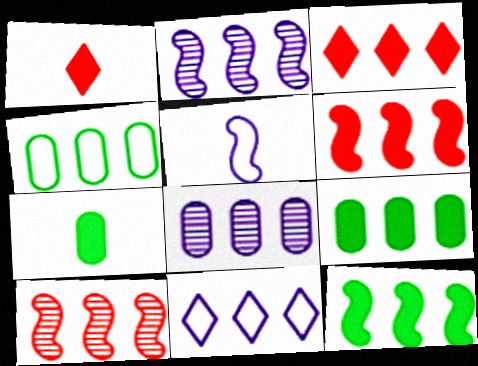[[2, 3, 4], 
[9, 10, 11]]